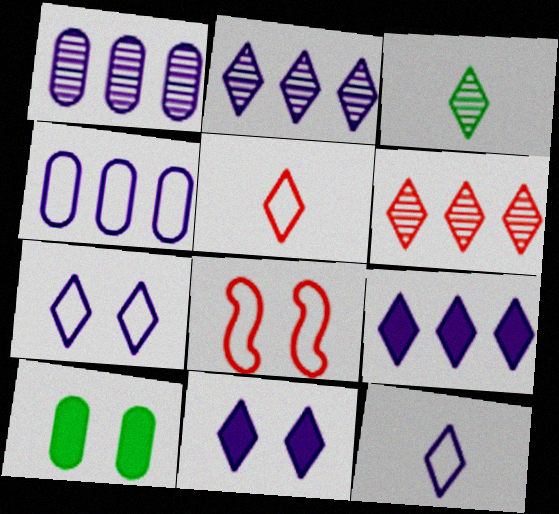[[2, 11, 12]]